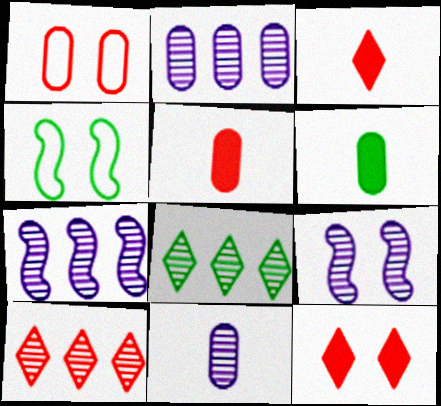[[1, 2, 6], 
[2, 3, 4], 
[4, 6, 8]]